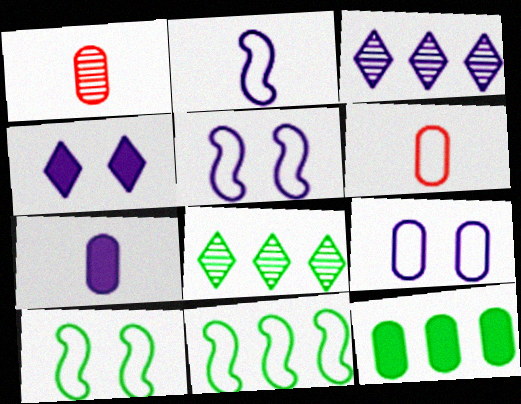[[1, 4, 11], 
[1, 9, 12], 
[3, 5, 7], 
[8, 11, 12]]